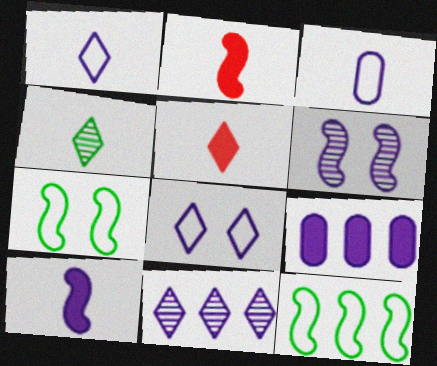[[1, 4, 5], 
[1, 6, 9], 
[2, 3, 4], 
[2, 6, 12]]